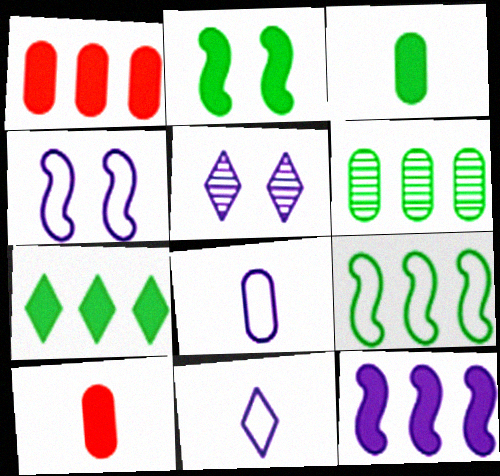[[1, 7, 12], 
[2, 3, 7], 
[5, 8, 12], 
[5, 9, 10], 
[6, 7, 9]]